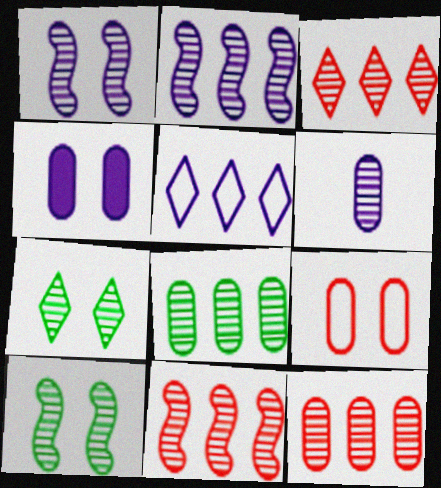[[2, 3, 8], 
[3, 6, 10], 
[3, 11, 12], 
[6, 7, 11]]